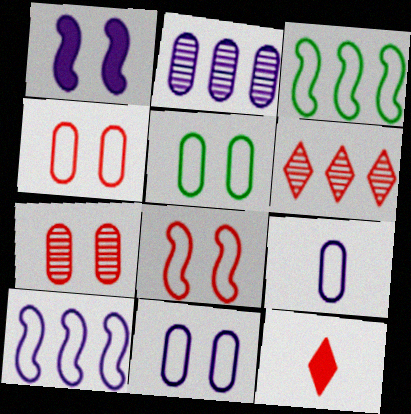[[4, 5, 11]]